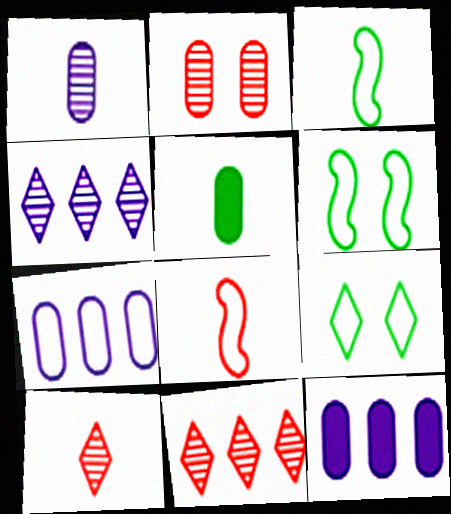[[2, 5, 7], 
[6, 10, 12], 
[7, 8, 9]]